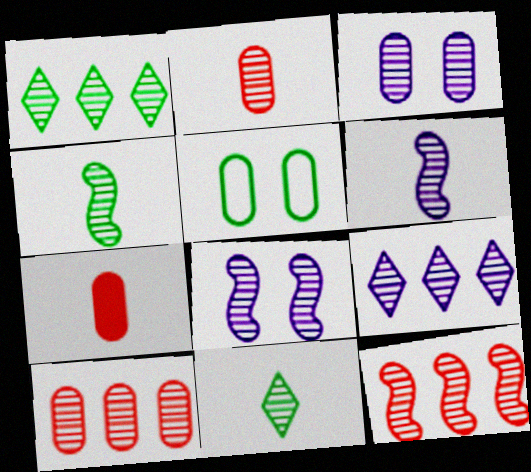[[1, 2, 8], 
[2, 6, 11], 
[3, 6, 9], 
[3, 11, 12], 
[4, 8, 12], 
[8, 10, 11]]